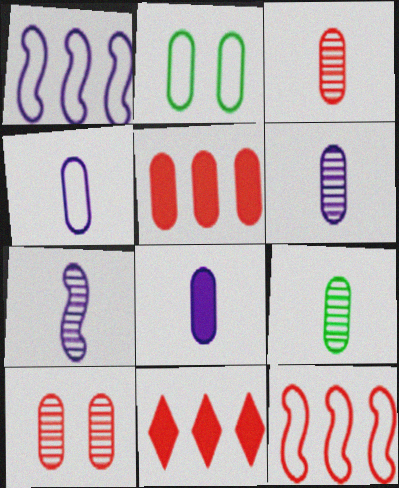[[2, 5, 6], 
[2, 7, 11], 
[3, 6, 9], 
[4, 6, 8]]